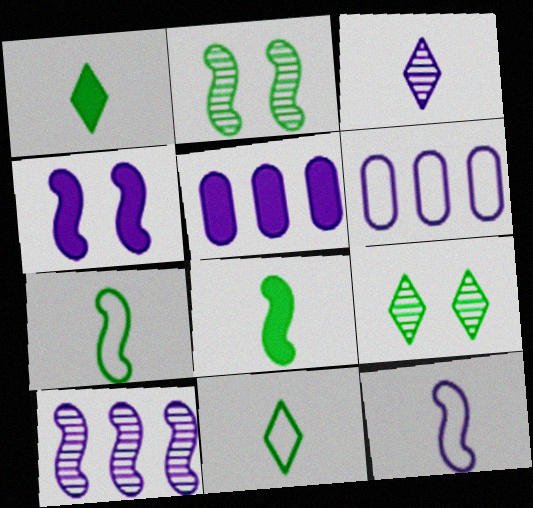[[3, 4, 6], 
[4, 10, 12]]